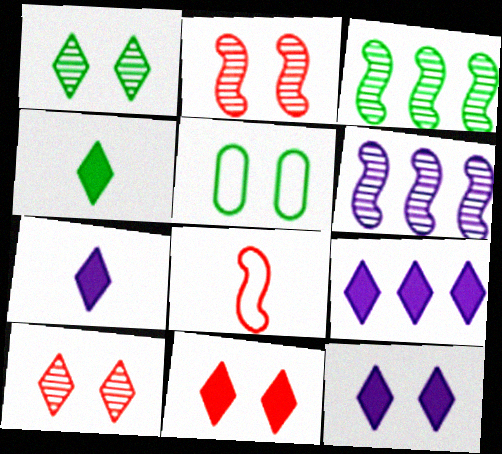[[2, 5, 12], 
[3, 4, 5], 
[4, 9, 11], 
[7, 9, 12]]